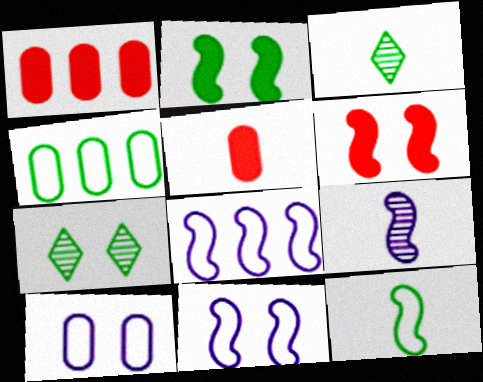[[1, 3, 11], 
[2, 3, 4], 
[5, 7, 8], 
[6, 7, 10]]